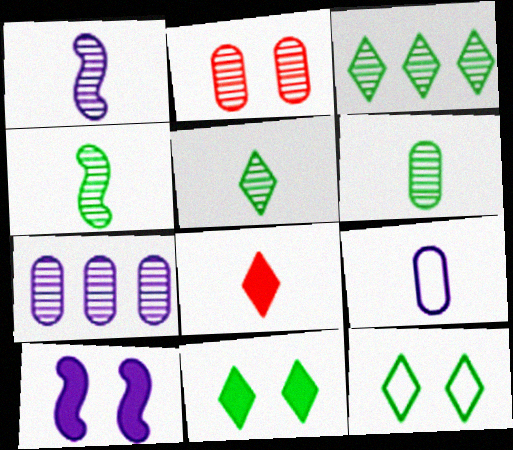[[1, 2, 3], 
[2, 6, 7], 
[2, 10, 12], 
[4, 5, 6], 
[4, 8, 9]]